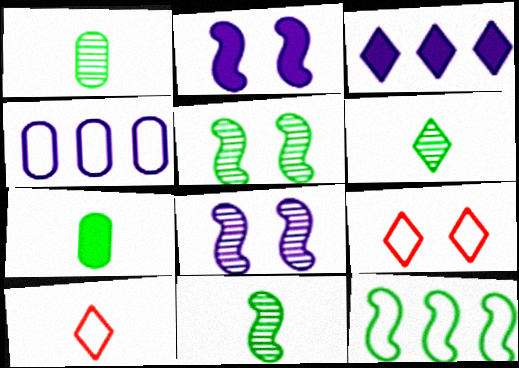[[1, 6, 11], 
[3, 6, 9]]